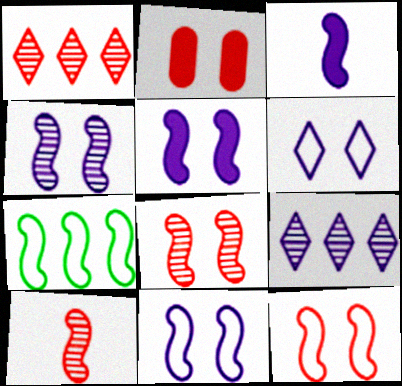[[3, 7, 8], 
[4, 5, 11], 
[5, 7, 10]]